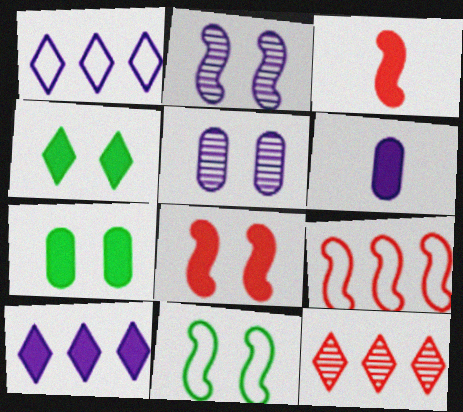[[1, 2, 6], 
[2, 8, 11], 
[3, 7, 10], 
[6, 11, 12]]